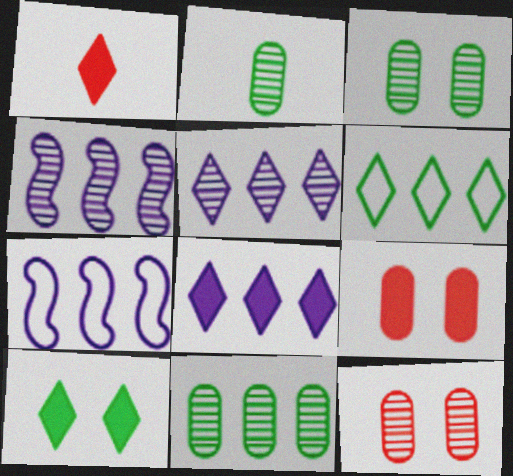[[1, 3, 7], 
[1, 8, 10], 
[2, 3, 11]]